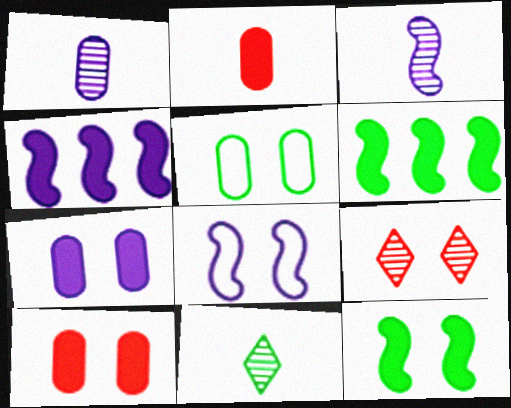[[3, 4, 8], 
[5, 6, 11]]